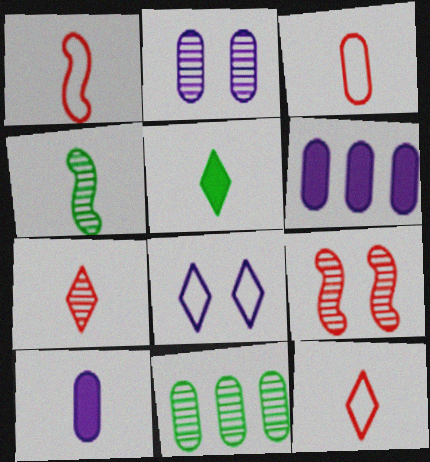[[1, 3, 12], 
[4, 10, 12]]